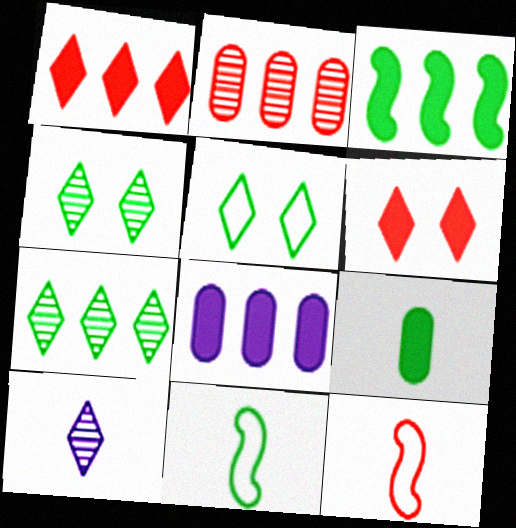[[1, 3, 8], 
[1, 5, 10], 
[2, 6, 12], 
[4, 8, 12], 
[9, 10, 12]]